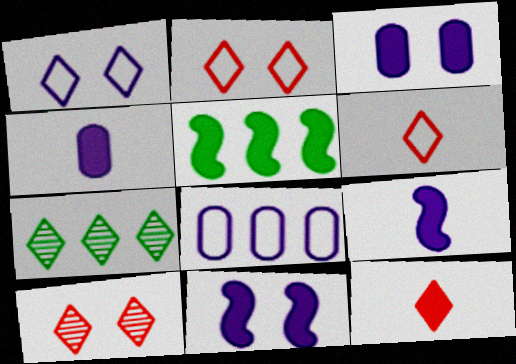[[1, 7, 12], 
[3, 5, 12]]